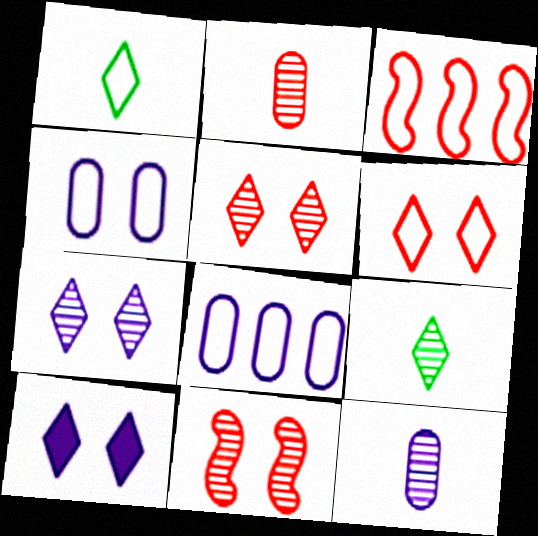[[1, 3, 4]]